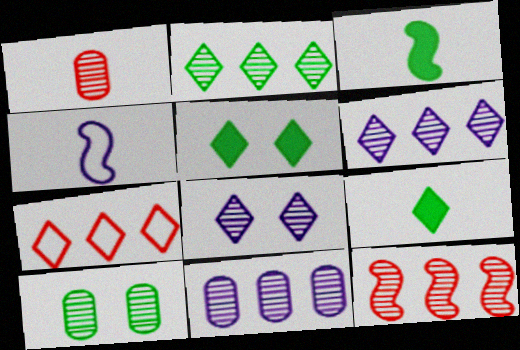[[1, 4, 9], 
[1, 10, 11], 
[2, 11, 12], 
[7, 8, 9]]